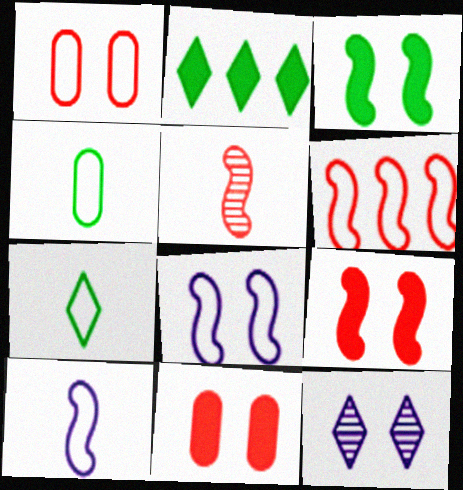[[1, 3, 12], 
[5, 6, 9]]